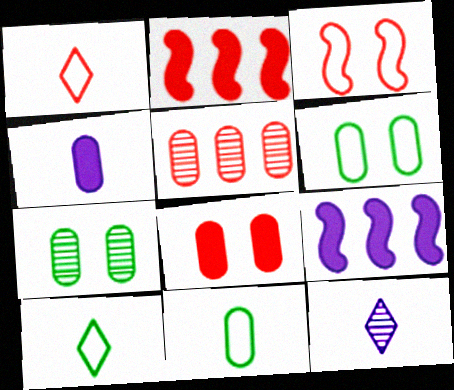[[1, 7, 9], 
[2, 6, 12], 
[4, 5, 6]]